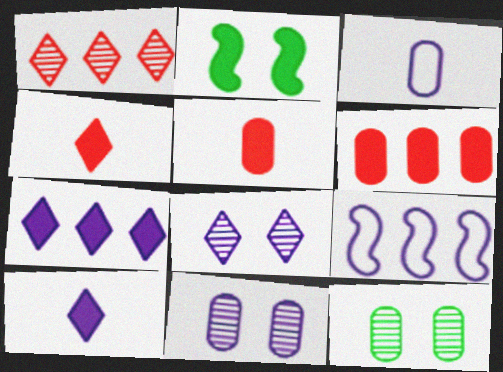[[1, 2, 3], 
[2, 5, 7], 
[2, 6, 10], 
[3, 6, 12], 
[4, 9, 12], 
[9, 10, 11]]